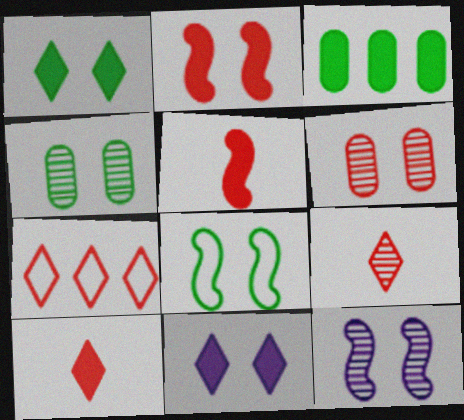[[1, 4, 8], 
[2, 8, 12], 
[3, 5, 11], 
[5, 6, 7], 
[6, 8, 11]]